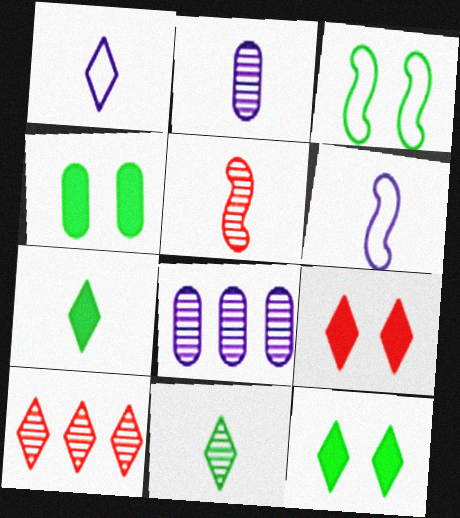[[1, 10, 12], 
[2, 5, 11], 
[4, 6, 10]]